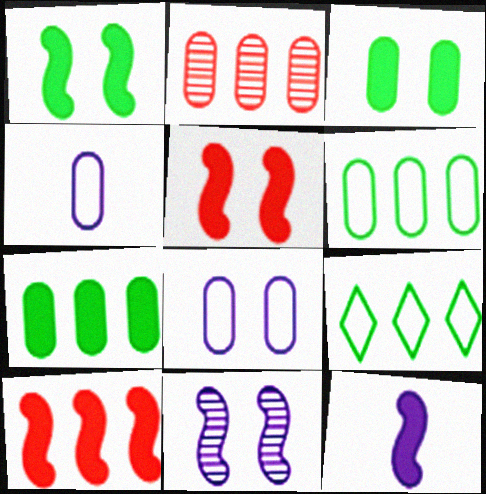[[1, 10, 12], 
[2, 3, 4]]